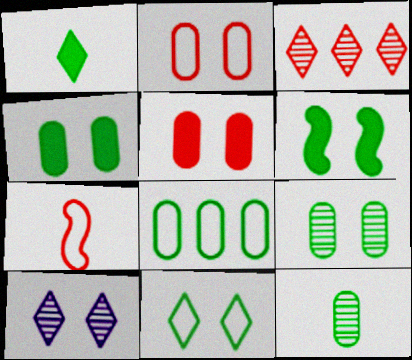[[2, 6, 10], 
[3, 5, 7], 
[4, 8, 12], 
[6, 9, 11]]